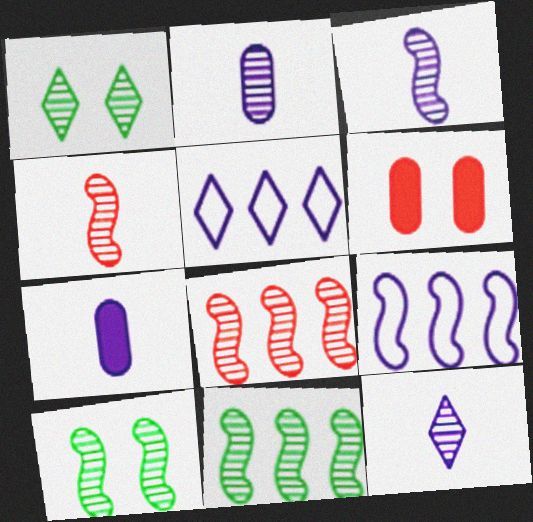[[1, 2, 8], 
[2, 3, 12], 
[3, 8, 10]]